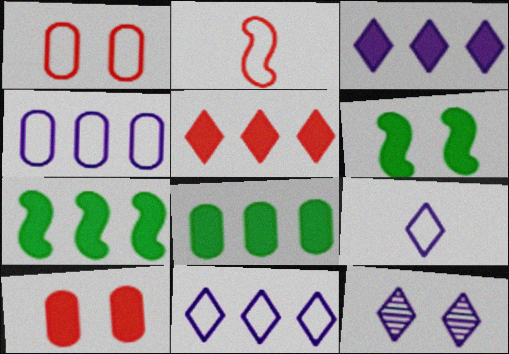[[1, 6, 12], 
[2, 8, 12], 
[3, 9, 12]]